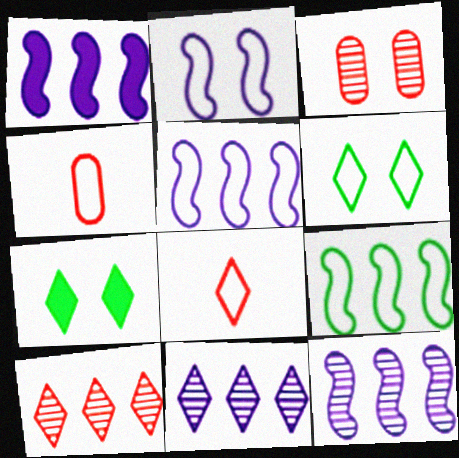[[1, 5, 12], 
[2, 3, 7], 
[4, 5, 6], 
[4, 7, 12], 
[7, 8, 11]]